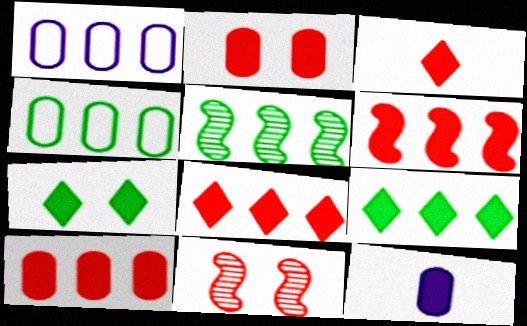[[1, 5, 8], 
[2, 3, 6], 
[4, 5, 9], 
[6, 7, 12], 
[6, 8, 10]]